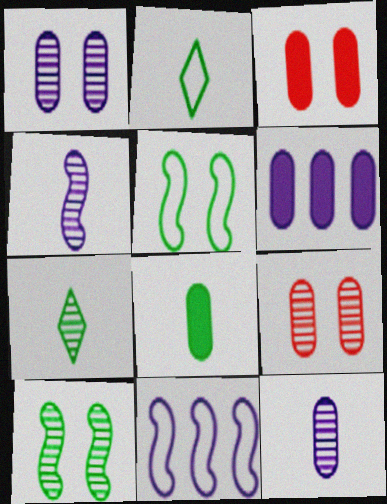[[3, 6, 8], 
[3, 7, 11]]